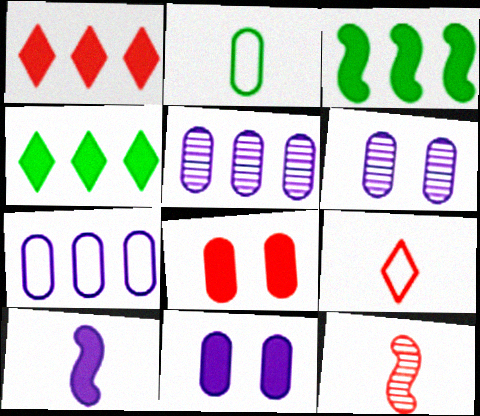[[2, 5, 8], 
[3, 6, 9], 
[4, 8, 10]]